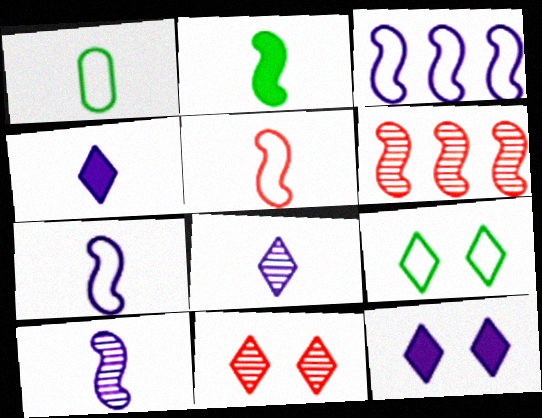[[1, 6, 12], 
[2, 5, 10], 
[9, 11, 12]]